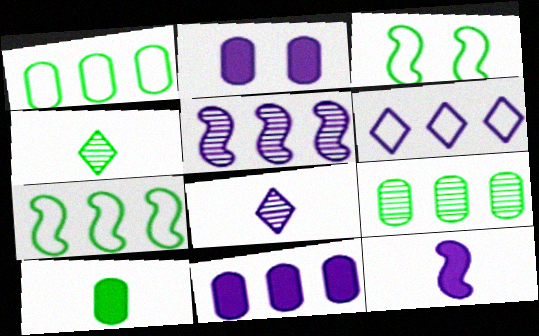[[5, 6, 11]]